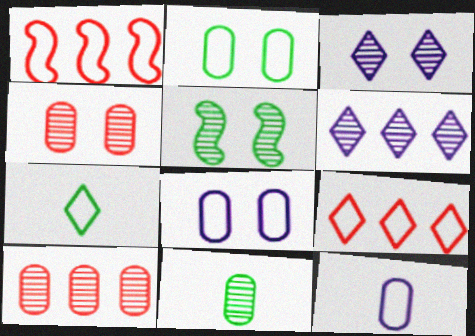[[1, 7, 8], 
[3, 4, 5]]